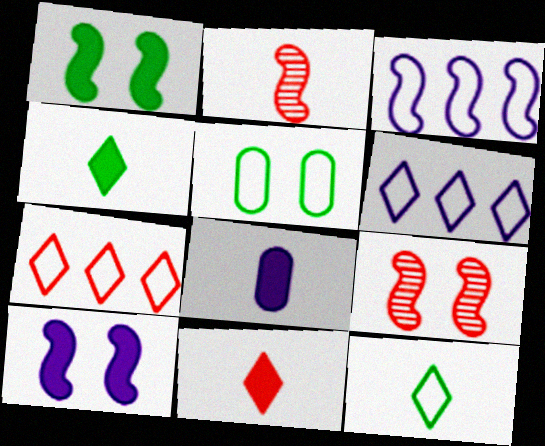[[1, 2, 3], 
[2, 8, 12]]